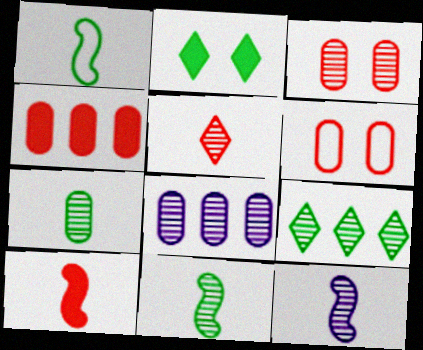[[1, 10, 12], 
[3, 7, 8], 
[3, 9, 12], 
[5, 7, 12]]